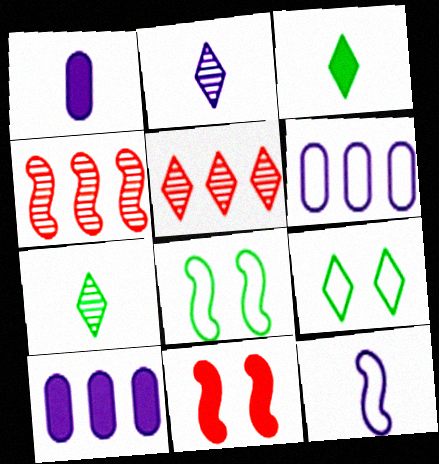[[1, 2, 12], 
[1, 4, 9], 
[1, 5, 8], 
[3, 10, 11], 
[6, 7, 11]]